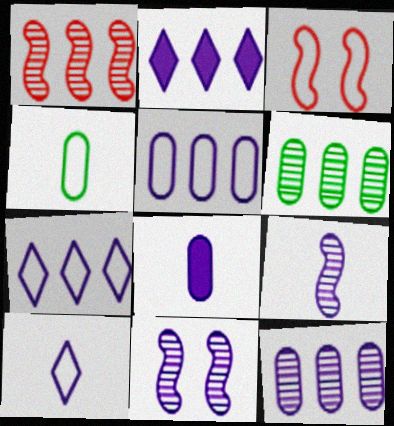[[3, 4, 7], 
[7, 8, 11], 
[8, 9, 10]]